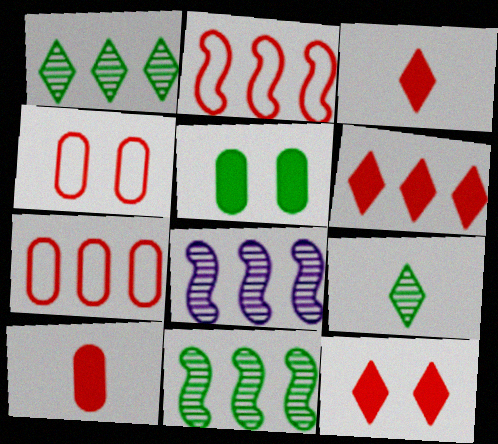[[3, 6, 12]]